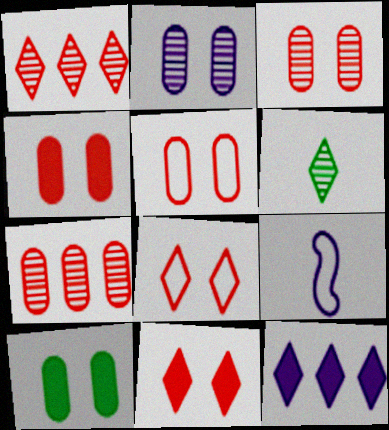[[1, 9, 10], 
[2, 5, 10], 
[2, 9, 12], 
[3, 4, 5], 
[6, 8, 12]]